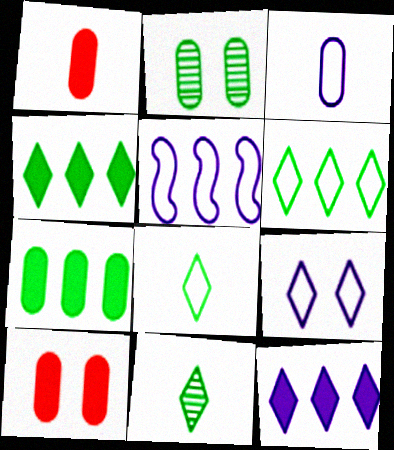[[3, 5, 9], 
[5, 10, 11]]